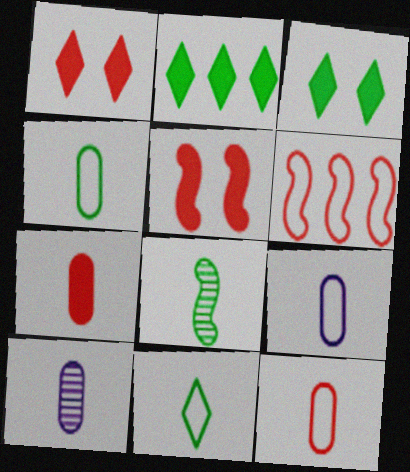[[3, 6, 10], 
[4, 7, 10], 
[4, 9, 12]]